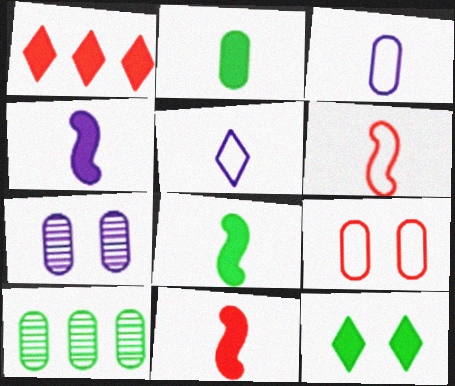[[4, 8, 11]]